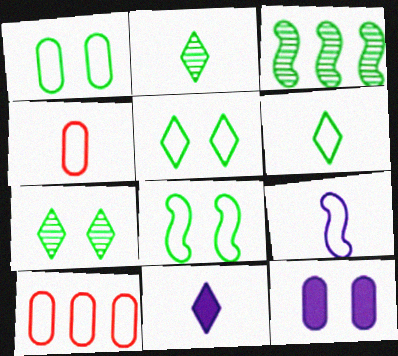[[1, 5, 8], 
[4, 6, 9], 
[5, 9, 10]]